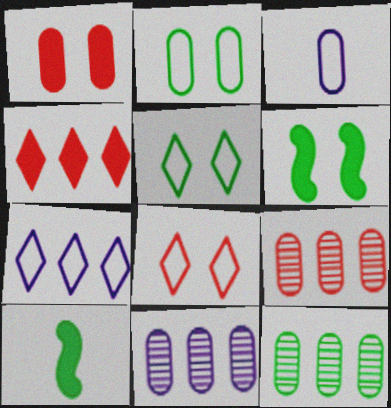[[1, 3, 12], 
[5, 10, 12], 
[8, 10, 11], 
[9, 11, 12]]